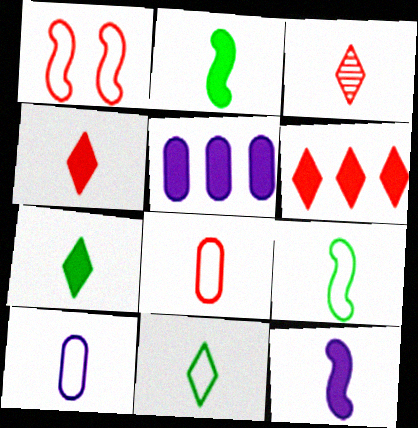[[2, 3, 10]]